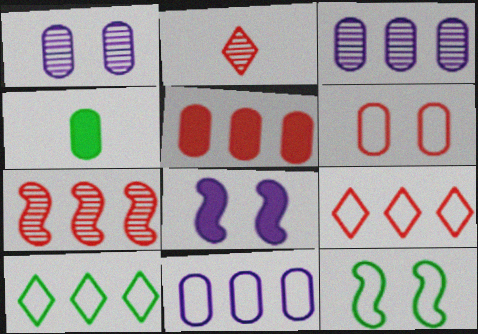[[3, 4, 6], 
[5, 7, 9]]